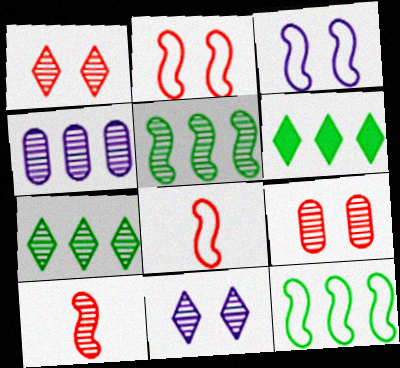[[3, 8, 12]]